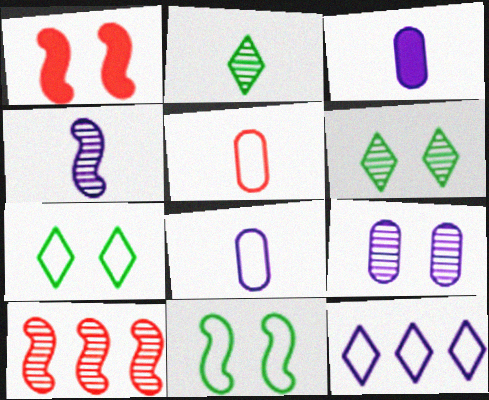[[1, 7, 9], 
[2, 9, 10], 
[3, 7, 10], 
[5, 11, 12]]